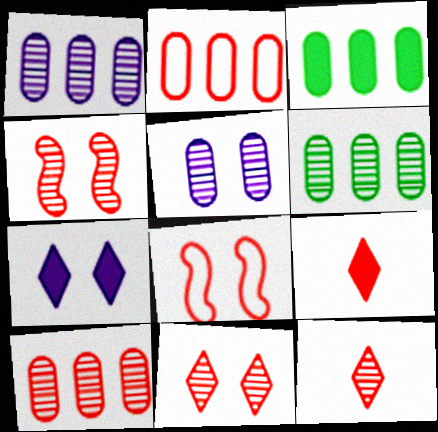[[1, 2, 3], 
[1, 6, 10], 
[2, 4, 9], 
[4, 10, 12], 
[8, 9, 10]]